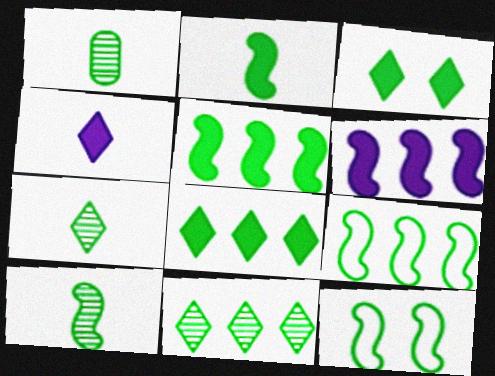[[1, 3, 9], 
[1, 7, 10], 
[1, 8, 12], 
[5, 10, 12]]